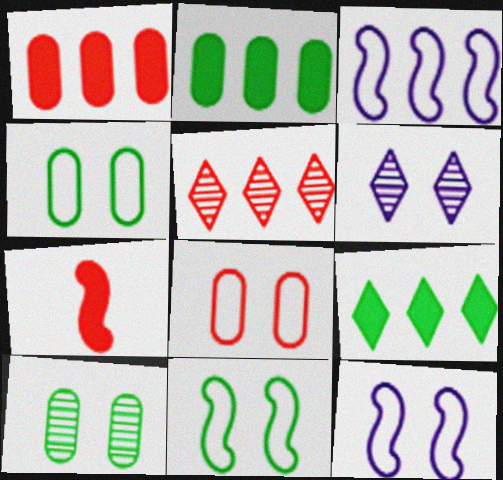[[2, 3, 5], 
[5, 7, 8]]